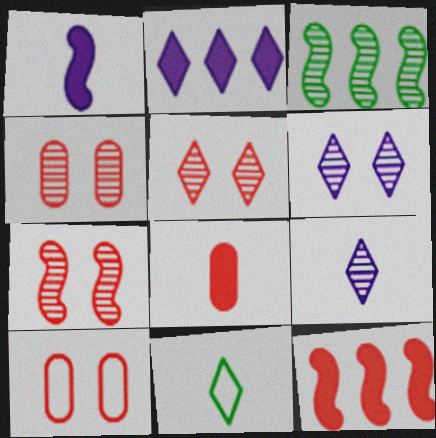[[2, 5, 11], 
[3, 4, 9], 
[4, 5, 7]]